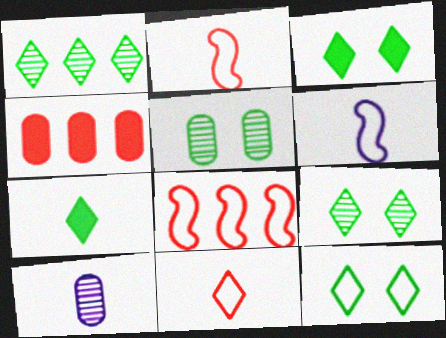[[1, 7, 12], 
[2, 7, 10], 
[3, 8, 10], 
[3, 9, 12], 
[4, 6, 9]]